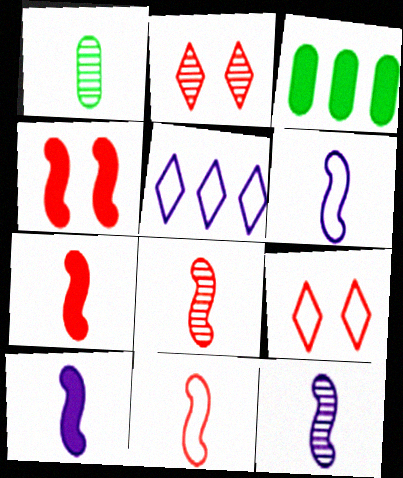[[1, 4, 5], 
[2, 3, 6], 
[3, 9, 12], 
[6, 10, 12], 
[7, 8, 11]]